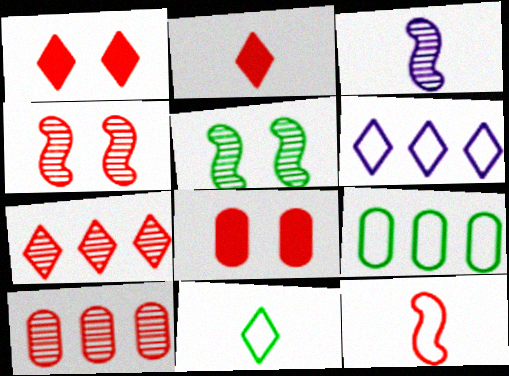[[1, 3, 9], 
[1, 10, 12], 
[7, 8, 12]]